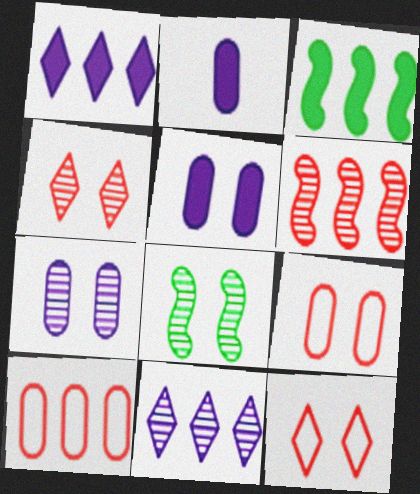[[3, 10, 11], 
[4, 7, 8], 
[5, 8, 12]]